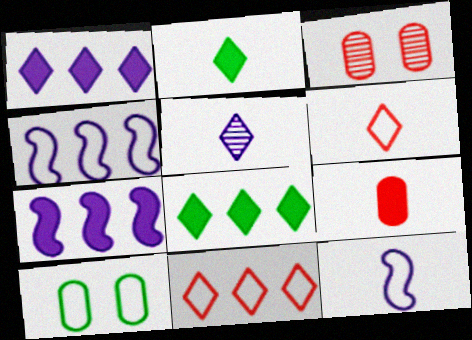[[2, 3, 4], 
[2, 5, 6], 
[3, 8, 12], 
[4, 6, 10], 
[10, 11, 12]]